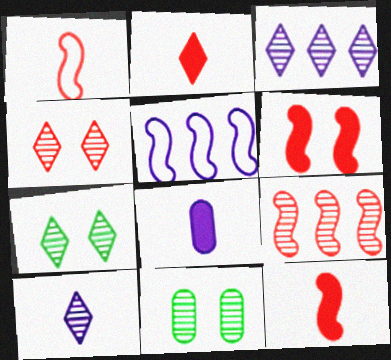[[1, 6, 9], 
[2, 5, 11], 
[9, 10, 11]]